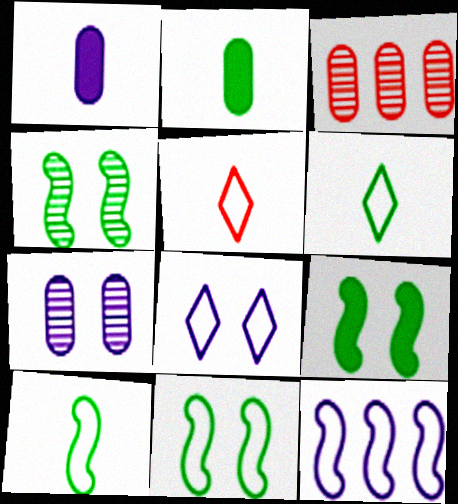[[4, 9, 11]]